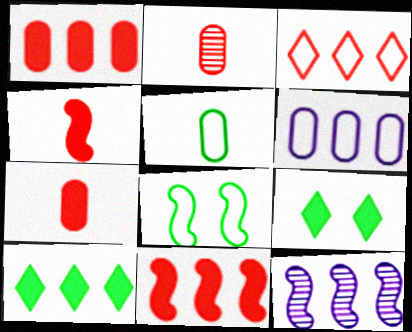[[4, 8, 12]]